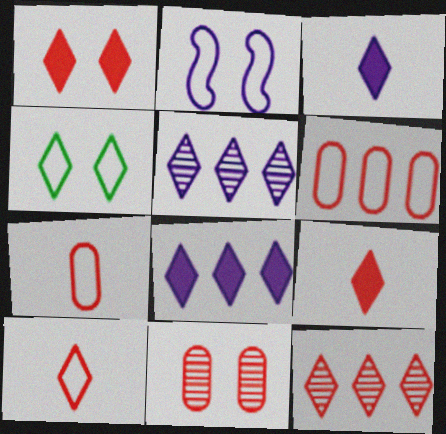[[1, 10, 12], 
[3, 4, 12], 
[4, 5, 9]]